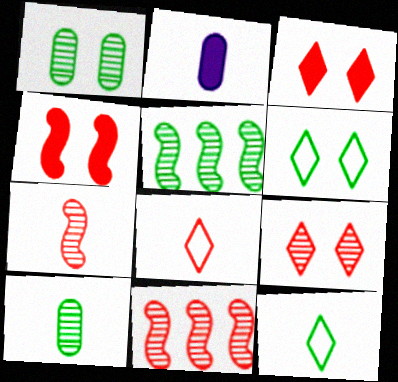[[2, 6, 11], 
[2, 7, 12]]